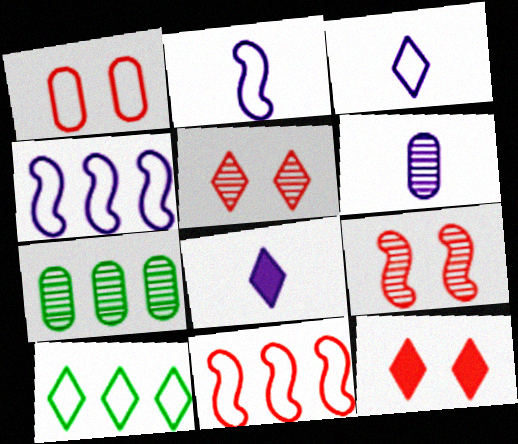[[1, 2, 10], 
[1, 9, 12], 
[2, 6, 8], 
[2, 7, 12], 
[5, 8, 10]]